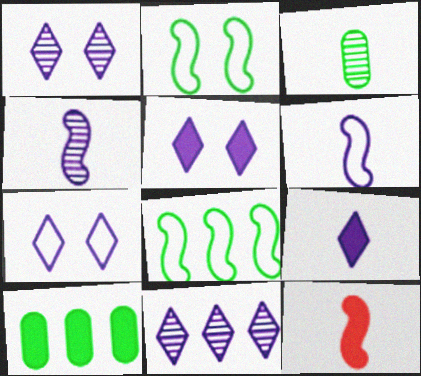[[1, 5, 7], 
[5, 10, 12], 
[7, 9, 11]]